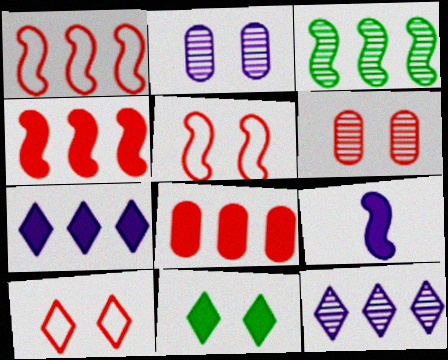[[2, 5, 11], 
[3, 5, 9], 
[8, 9, 11]]